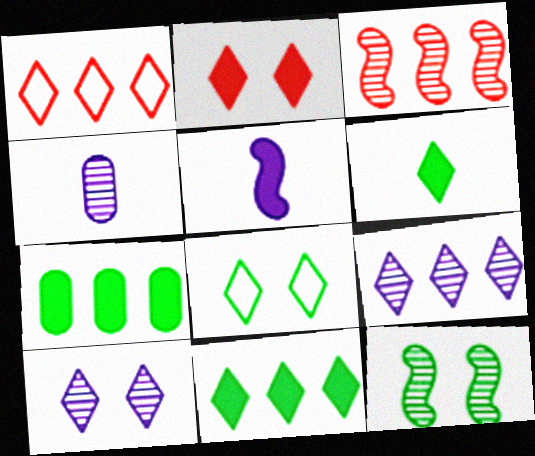[[1, 6, 10], 
[1, 9, 11], 
[2, 5, 7], 
[2, 8, 10]]